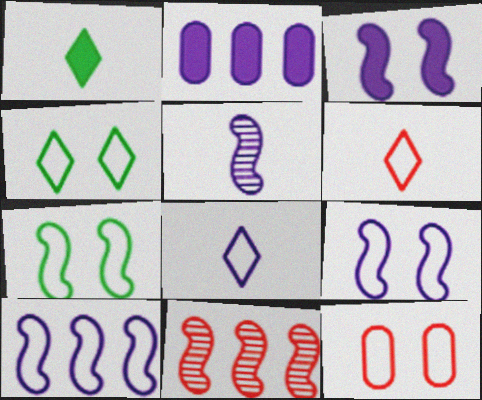[[3, 5, 10], 
[4, 9, 12]]